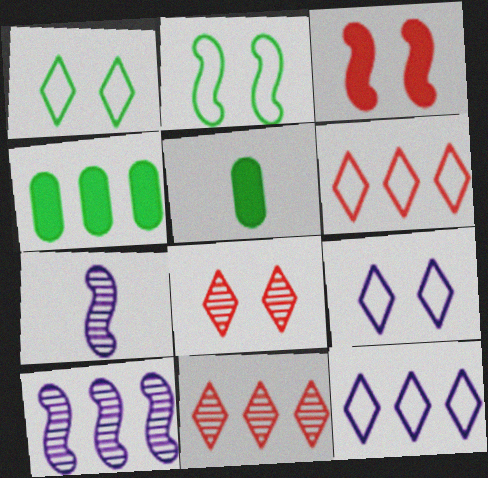[[4, 6, 10]]